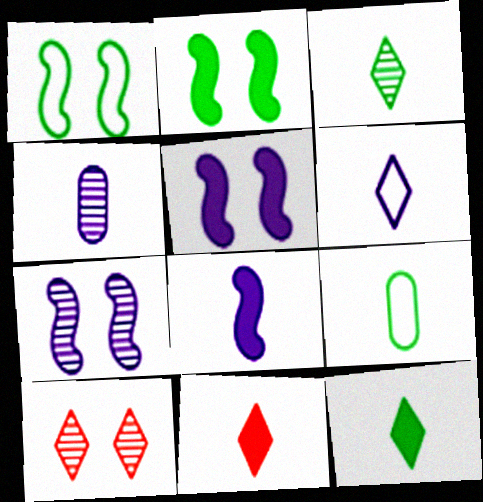[[3, 6, 11], 
[4, 6, 8]]